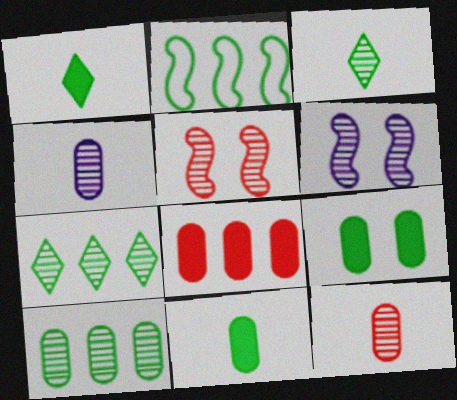[[2, 3, 9], 
[4, 5, 7], 
[6, 7, 12]]